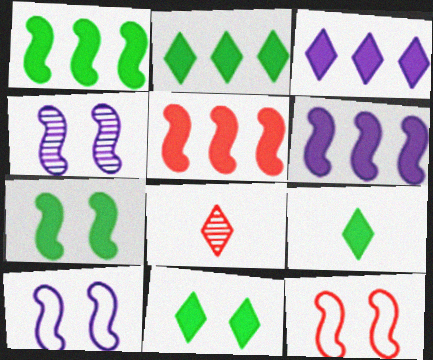[[1, 5, 6], 
[2, 9, 11], 
[4, 7, 12]]